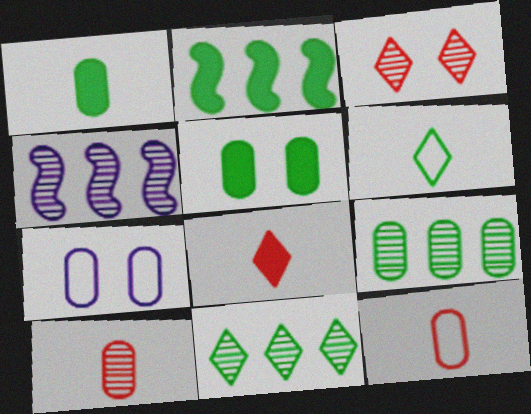[]